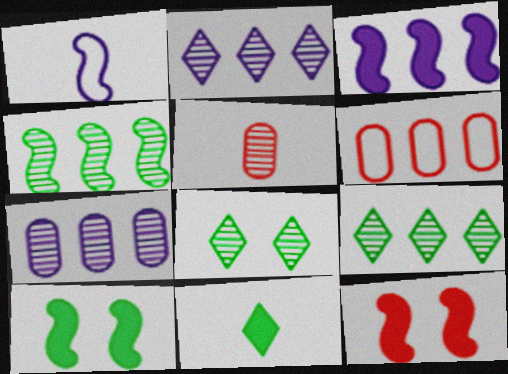[[1, 4, 12], 
[1, 5, 11], 
[3, 6, 9]]